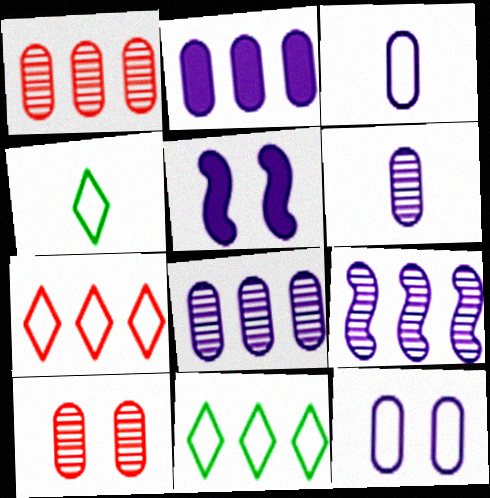[[1, 4, 5], 
[2, 6, 12]]